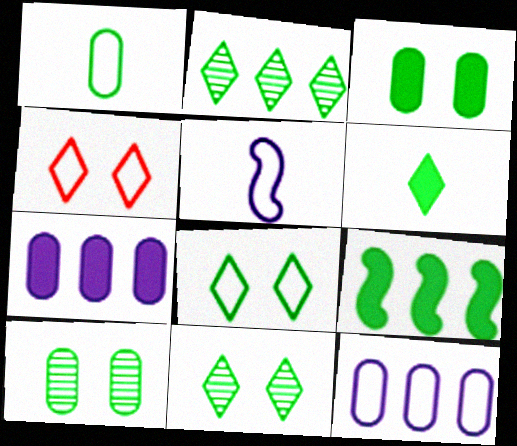[[1, 9, 11], 
[2, 6, 8], 
[3, 6, 9]]